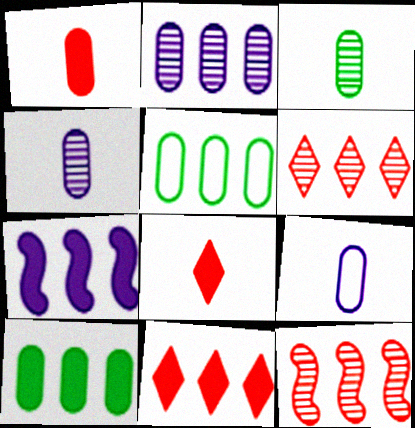[[1, 3, 9], 
[5, 6, 7], 
[7, 10, 11]]